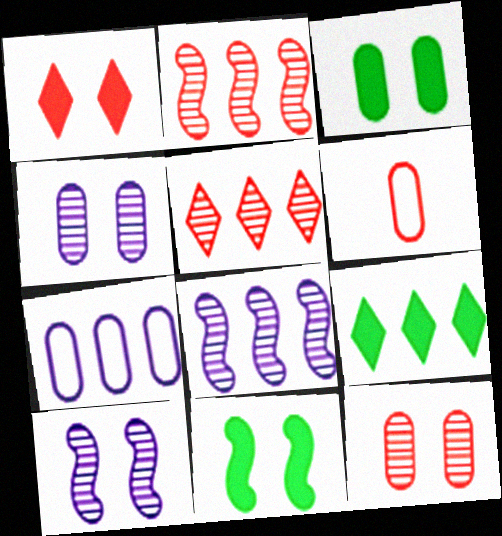[[1, 2, 6], 
[2, 7, 9], 
[6, 9, 10]]